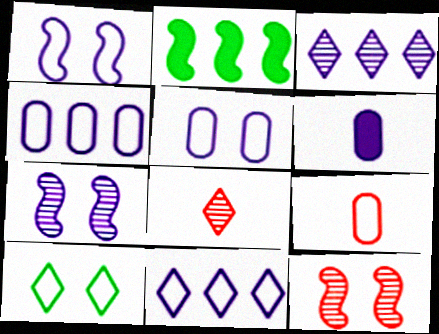[[1, 3, 6], 
[2, 5, 8], 
[6, 7, 11]]